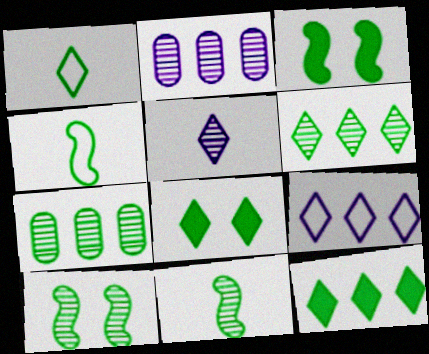[[1, 3, 7], 
[1, 6, 8], 
[4, 7, 8]]